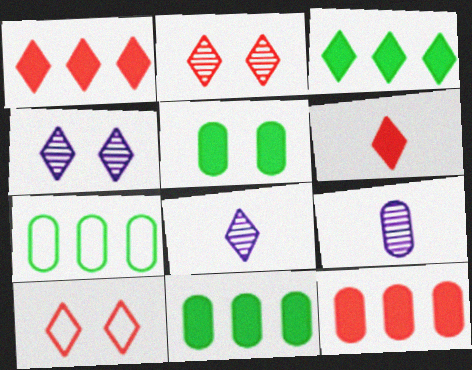[[3, 8, 10]]